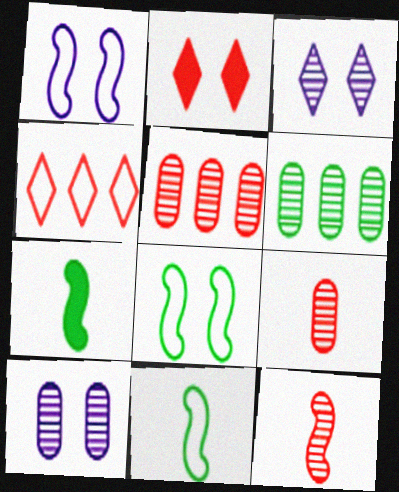[[2, 8, 10], 
[3, 6, 12], 
[4, 7, 10], 
[6, 9, 10]]